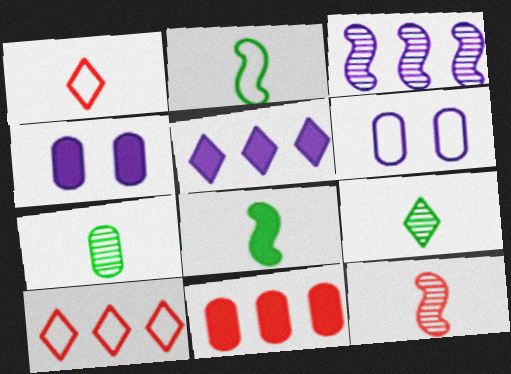[[2, 6, 10], 
[6, 7, 11]]